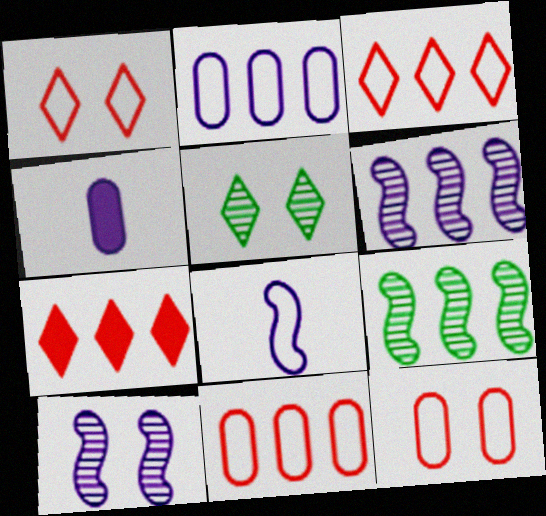[[1, 4, 9], 
[2, 7, 9]]